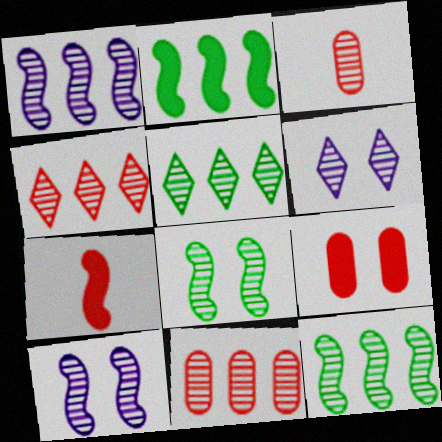[[1, 5, 11], 
[3, 5, 10], 
[3, 6, 12]]